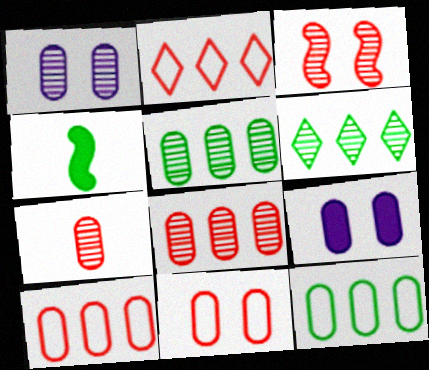[[1, 2, 4], 
[1, 5, 7], 
[7, 9, 12]]